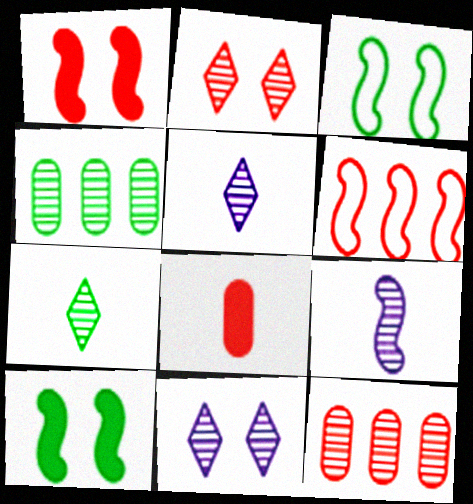[[2, 4, 9], 
[2, 6, 8], 
[6, 9, 10]]